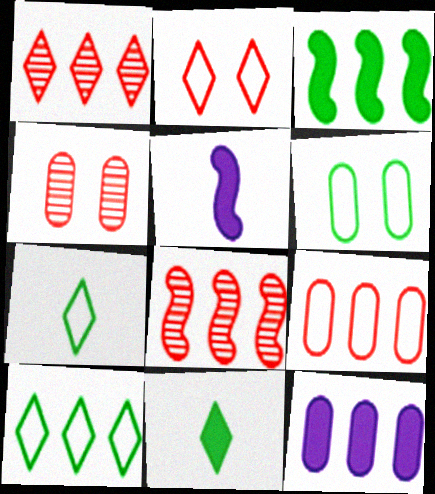[[1, 5, 6], 
[4, 5, 10], 
[8, 10, 12]]